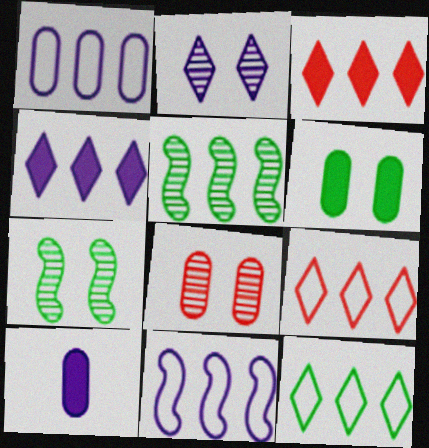[[1, 3, 5], 
[2, 7, 8], 
[2, 10, 11], 
[7, 9, 10]]